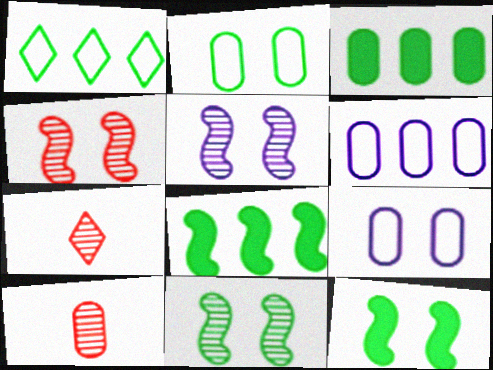[[3, 9, 10], 
[4, 5, 11], 
[6, 7, 12], 
[7, 8, 9]]